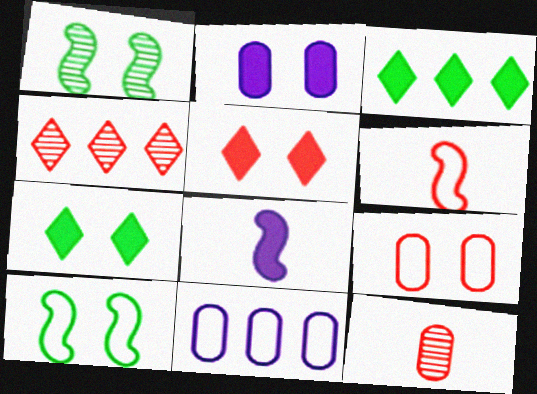[]